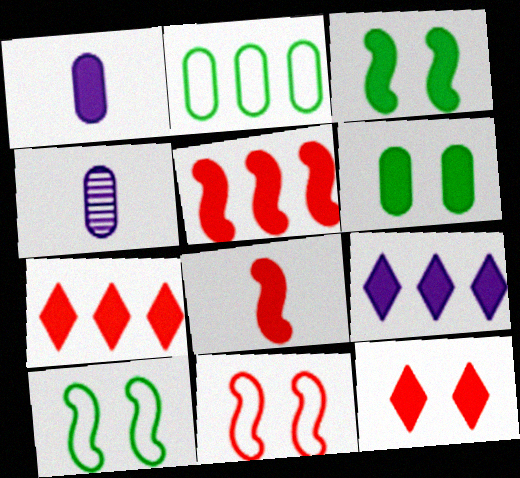[[1, 3, 7], 
[4, 7, 10], 
[6, 8, 9]]